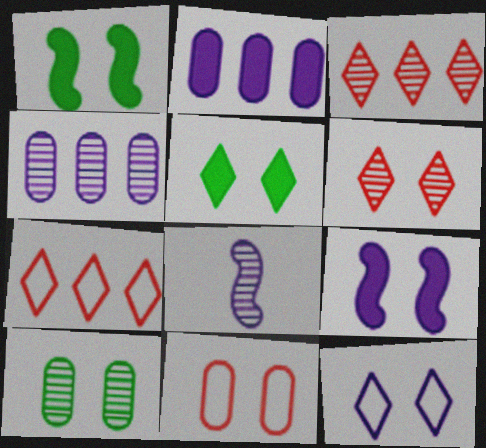[[2, 8, 12], 
[3, 8, 10], 
[5, 6, 12]]